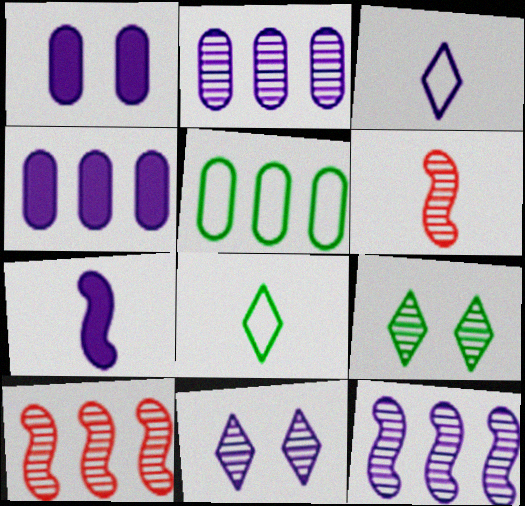[[1, 3, 12], 
[1, 8, 10], 
[2, 6, 9]]